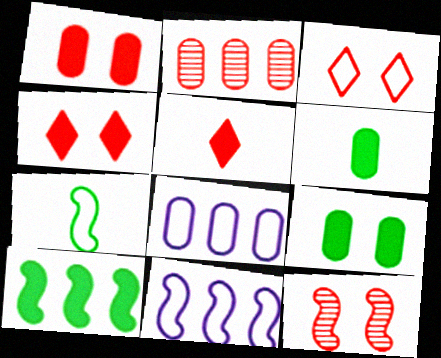[[1, 3, 12], 
[3, 7, 8]]